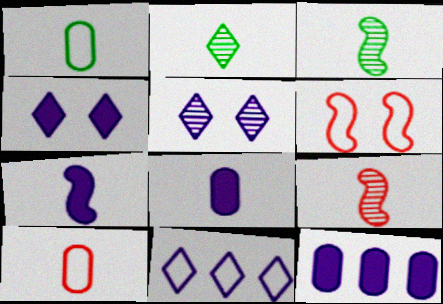[[1, 6, 11], 
[2, 6, 12], 
[2, 7, 10], 
[4, 7, 12]]